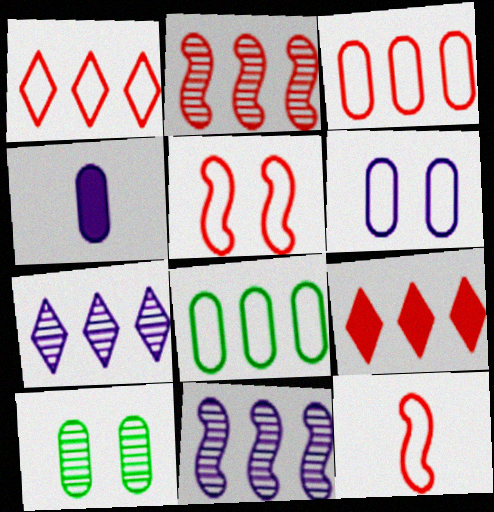[[2, 3, 9], 
[3, 4, 10], 
[8, 9, 11]]